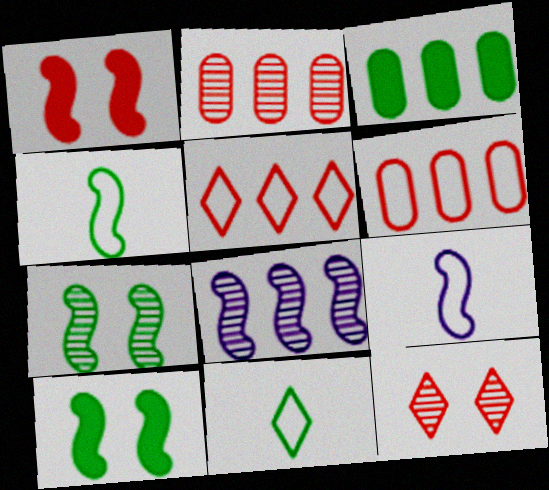[[1, 4, 8], 
[3, 5, 8], 
[3, 7, 11], 
[3, 9, 12]]